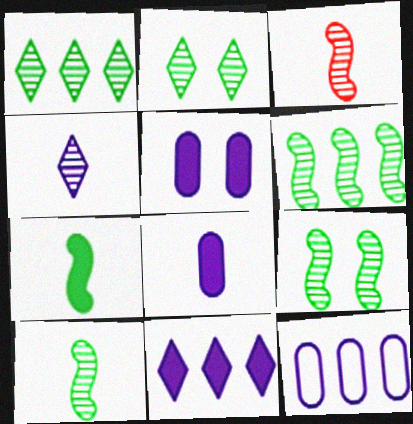[[6, 9, 10]]